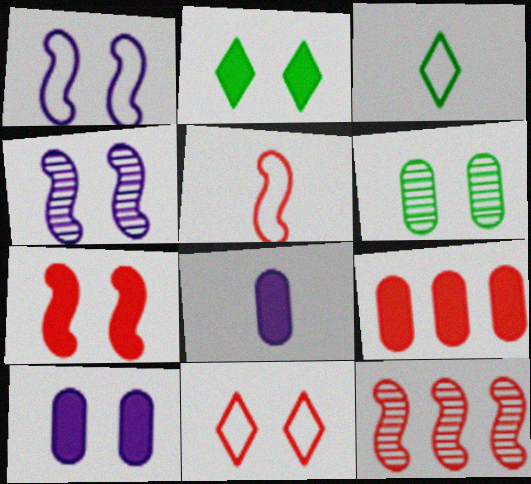[[2, 7, 10], 
[3, 4, 9], 
[3, 10, 12], 
[5, 7, 12]]